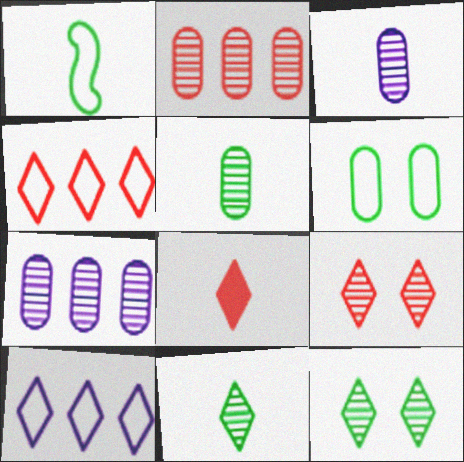[[1, 3, 8], 
[4, 8, 9], 
[8, 10, 12]]